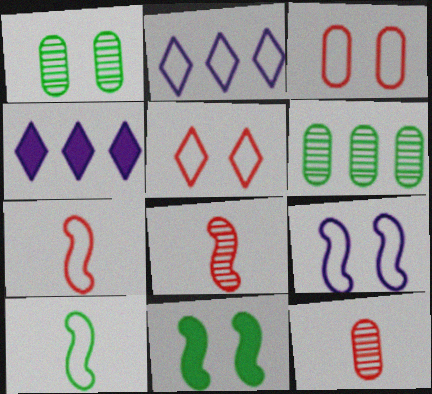[[1, 4, 7], 
[2, 3, 10], 
[2, 11, 12]]